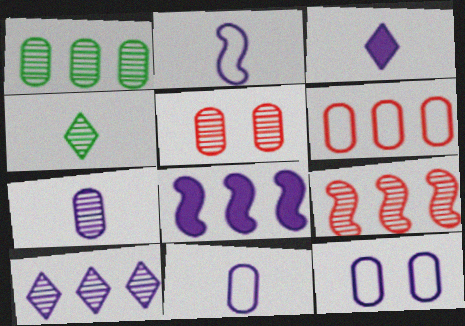[[1, 5, 7], 
[1, 9, 10], 
[2, 3, 7]]